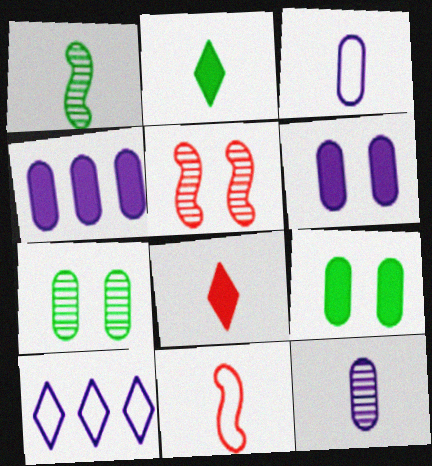[[1, 3, 8], 
[2, 11, 12]]